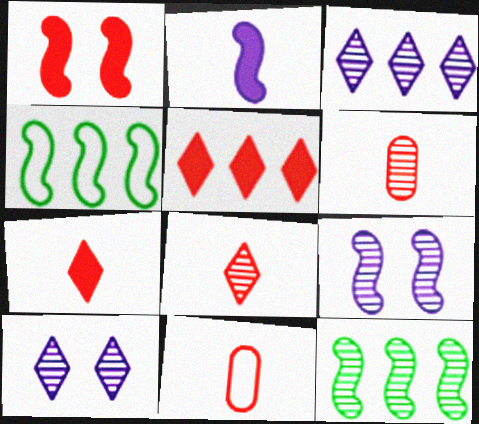[[6, 10, 12]]